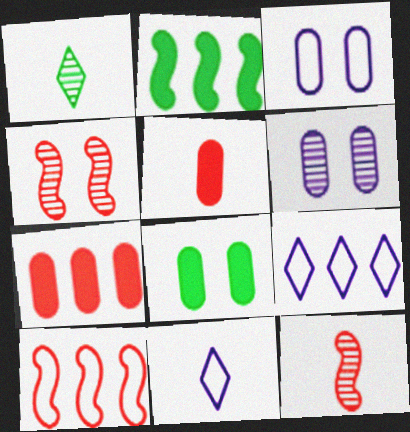[[8, 9, 12]]